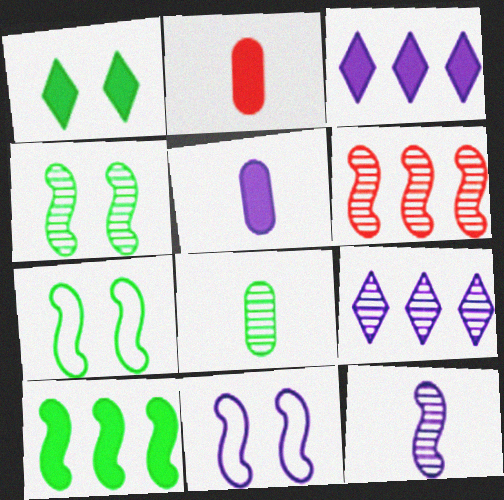[[2, 7, 9], 
[4, 6, 12], 
[5, 9, 11]]